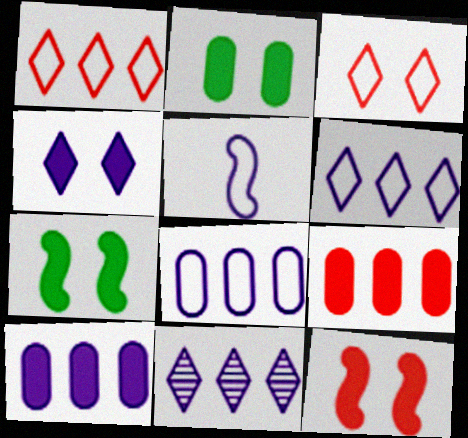[[2, 4, 12]]